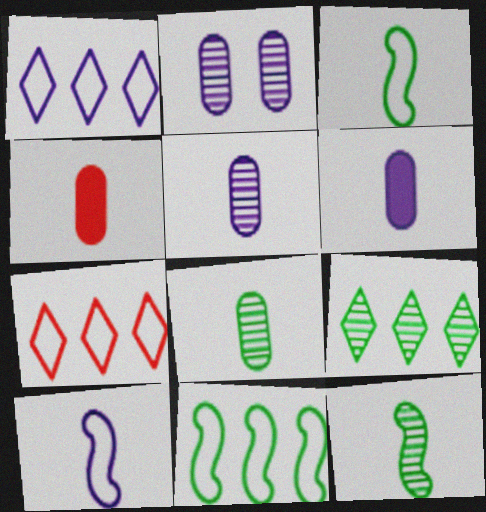[]